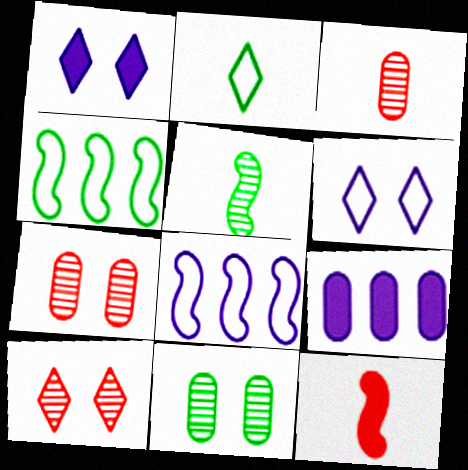[[1, 3, 4]]